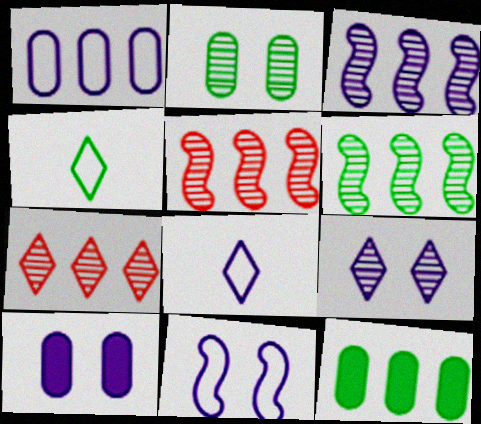[[1, 8, 11], 
[3, 5, 6], 
[3, 8, 10], 
[4, 5, 10], 
[9, 10, 11]]